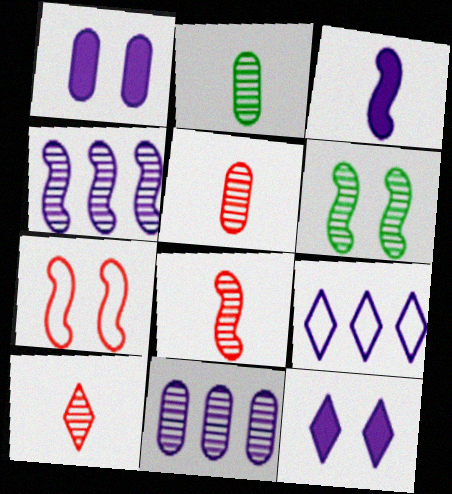[[4, 6, 8], 
[5, 8, 10], 
[6, 10, 11]]